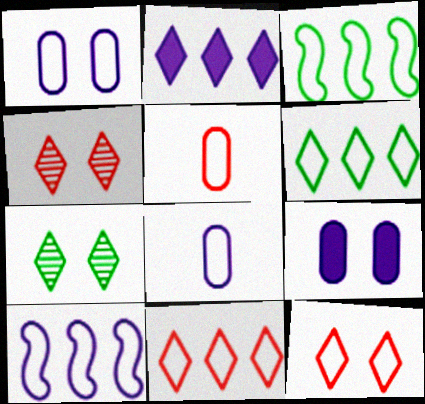[[3, 8, 12]]